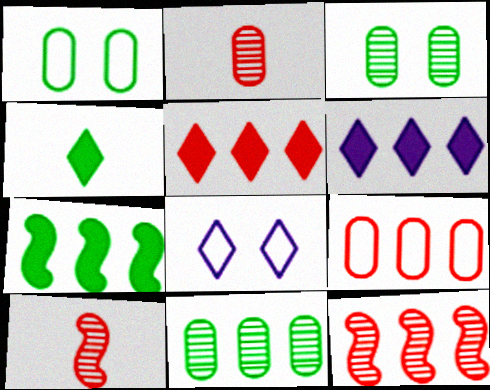[[1, 6, 10], 
[2, 7, 8], 
[5, 9, 12]]